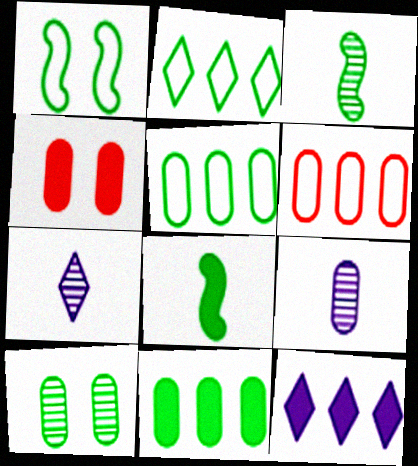[[2, 8, 10], 
[4, 5, 9], 
[4, 8, 12]]